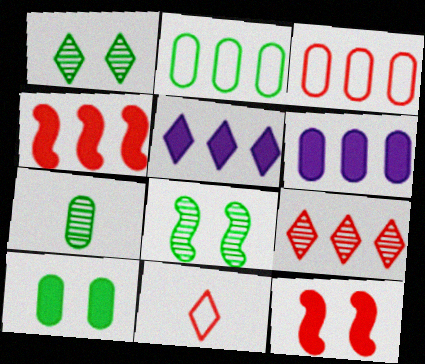[[1, 5, 11], 
[2, 7, 10], 
[3, 4, 9], 
[6, 8, 11]]